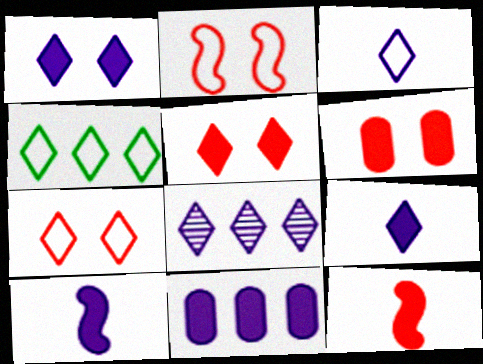[[1, 3, 8], 
[1, 10, 11], 
[3, 4, 7]]